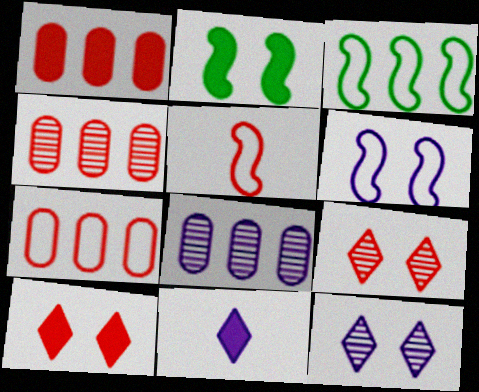[[1, 2, 11], 
[1, 4, 7], 
[1, 5, 9], 
[3, 5, 6], 
[4, 5, 10], 
[6, 8, 11]]